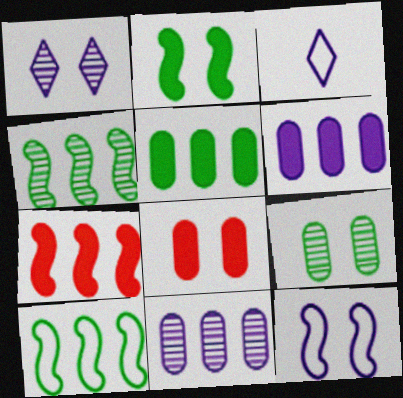[[3, 4, 8], 
[3, 7, 9]]